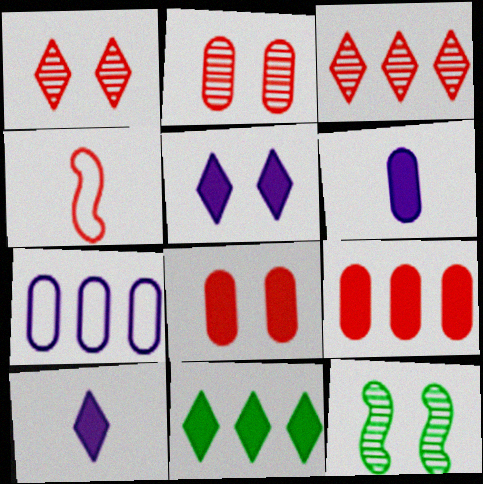[[1, 4, 9], 
[3, 4, 8]]